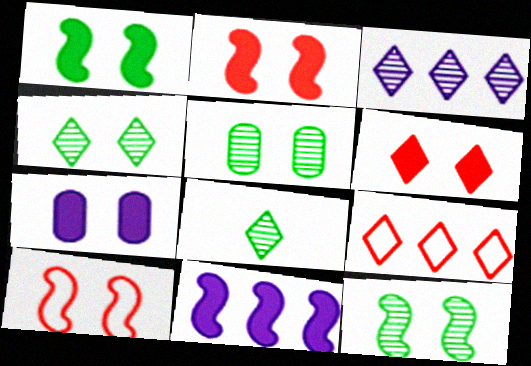[[1, 6, 7], 
[4, 5, 12], 
[4, 7, 10]]